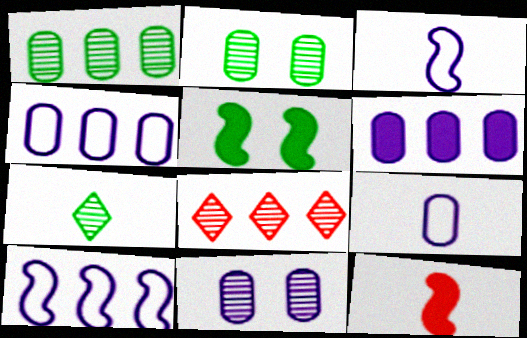[[5, 8, 9], 
[6, 9, 11], 
[7, 9, 12]]